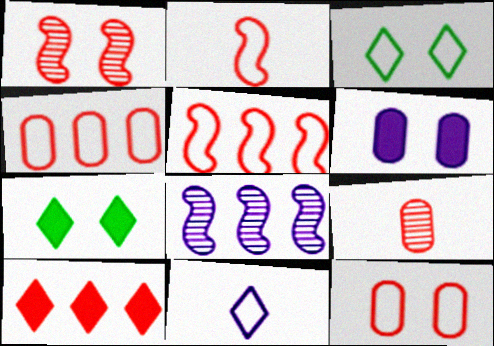[[1, 3, 6], 
[6, 8, 11]]